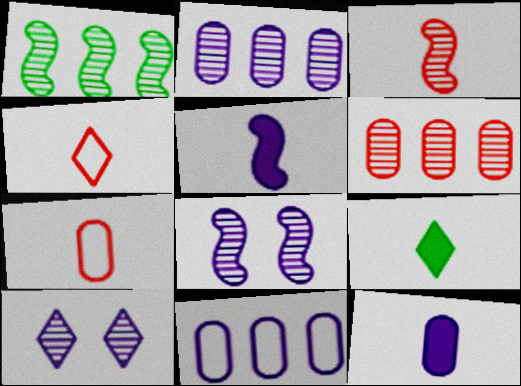[[1, 3, 8], 
[5, 10, 11]]